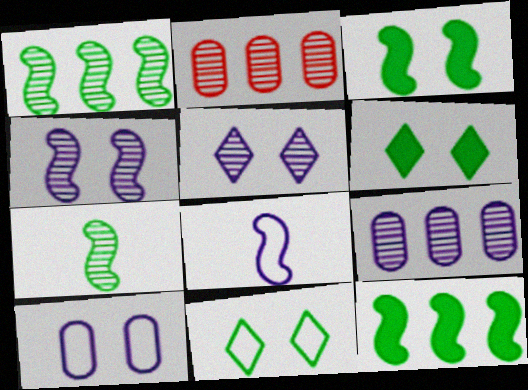[[2, 5, 7], 
[2, 6, 8]]